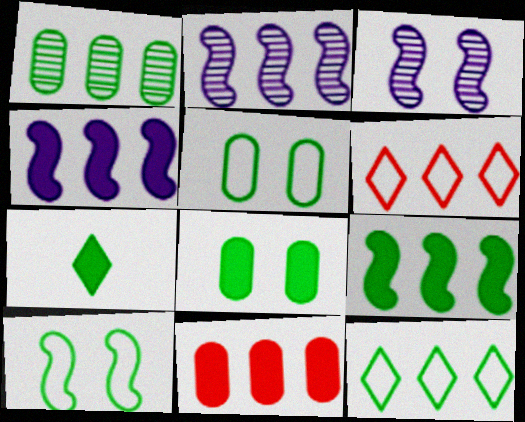[[1, 4, 6], 
[1, 7, 10], 
[1, 9, 12], 
[2, 11, 12], 
[7, 8, 9]]